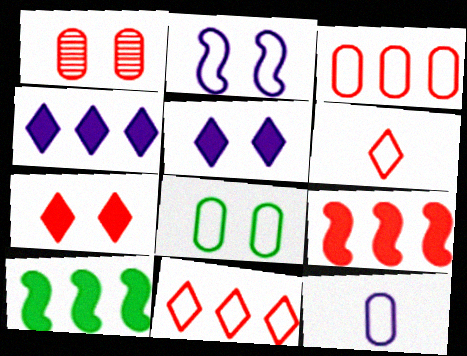[[1, 6, 9], 
[3, 8, 12]]